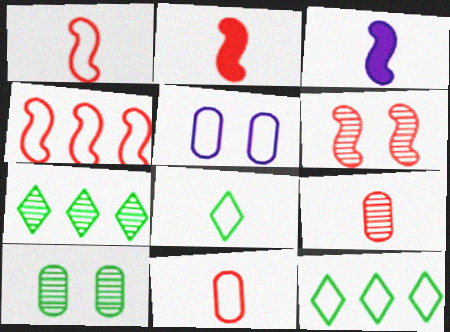[[1, 5, 12], 
[2, 4, 6], 
[2, 5, 7], 
[3, 8, 9], 
[4, 5, 8]]